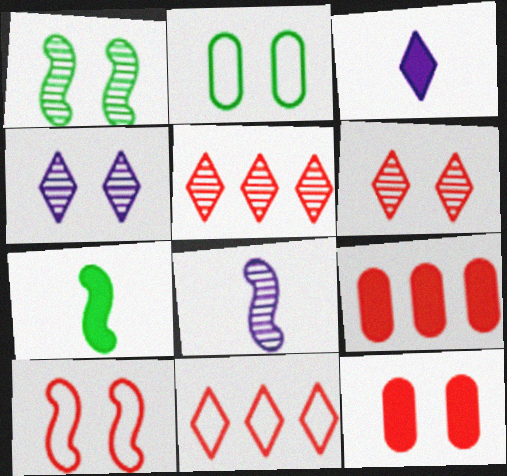[[6, 10, 12]]